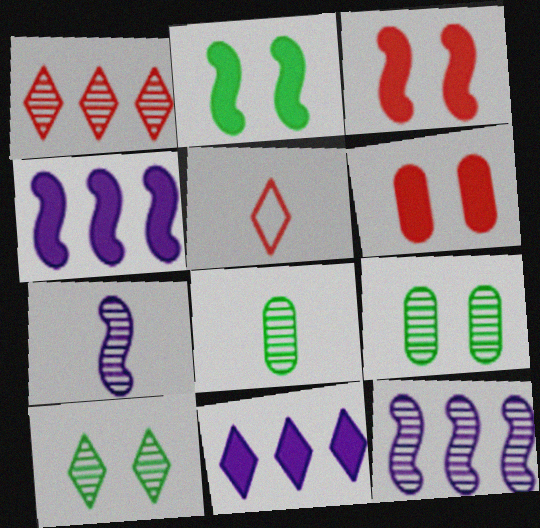[[1, 7, 9], 
[4, 5, 9], 
[5, 10, 11]]